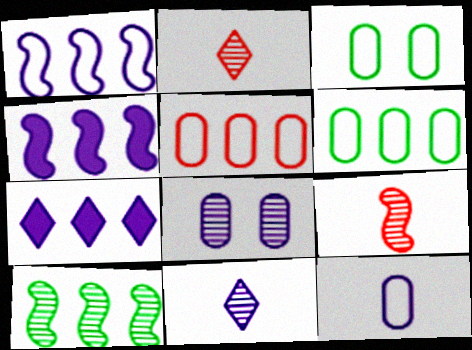[[2, 3, 4], 
[2, 8, 10], 
[3, 5, 12], 
[3, 7, 9], 
[5, 7, 10]]